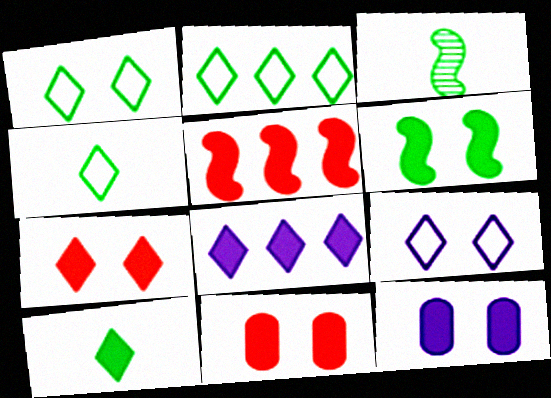[[1, 2, 4], 
[5, 10, 12], 
[6, 7, 12], 
[7, 8, 10]]